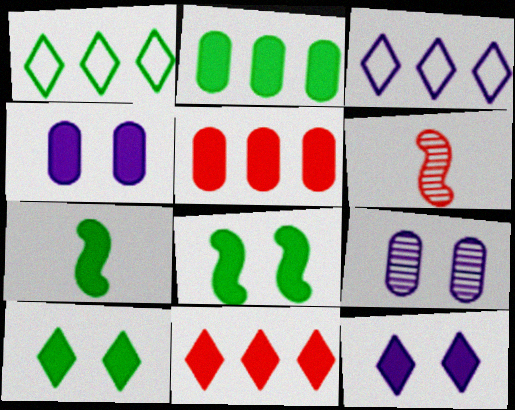[[1, 4, 6], 
[2, 7, 10], 
[4, 7, 11], 
[5, 7, 12]]